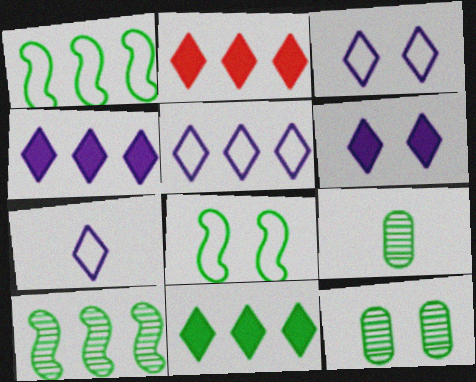[[2, 4, 11], 
[3, 5, 7], 
[8, 9, 11]]